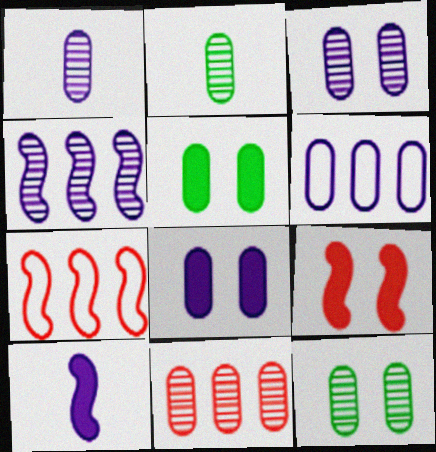[[1, 6, 8], 
[1, 11, 12], 
[2, 3, 11]]